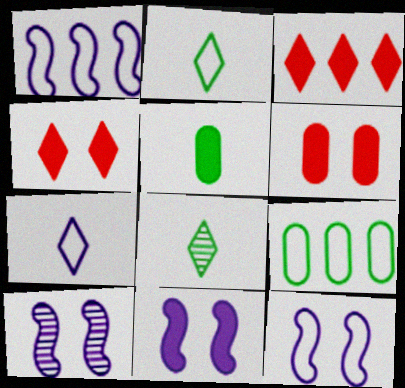[[1, 6, 8], 
[3, 5, 11], 
[10, 11, 12]]